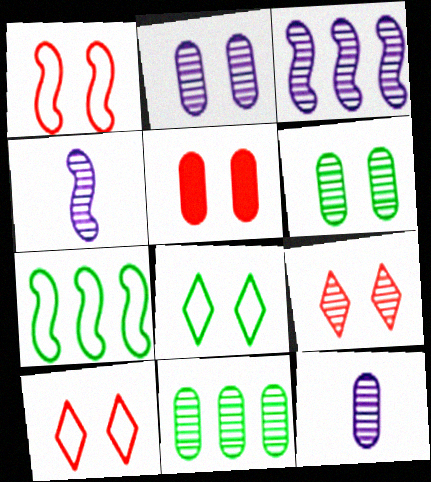[[1, 5, 9], 
[4, 9, 11]]